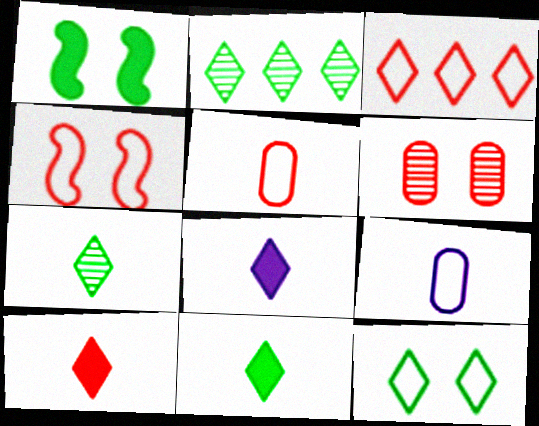[[2, 11, 12], 
[3, 4, 5], 
[8, 10, 11]]